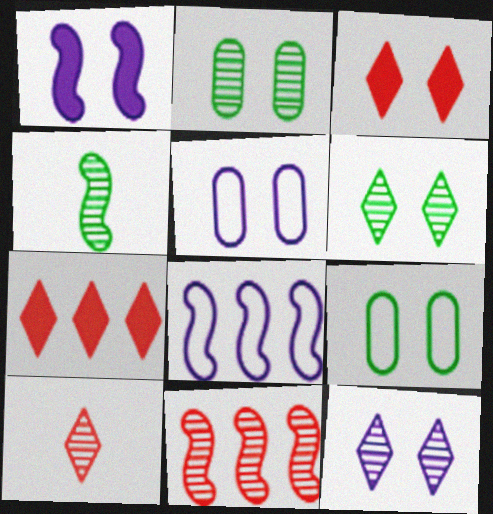[[1, 5, 12], 
[4, 5, 7]]